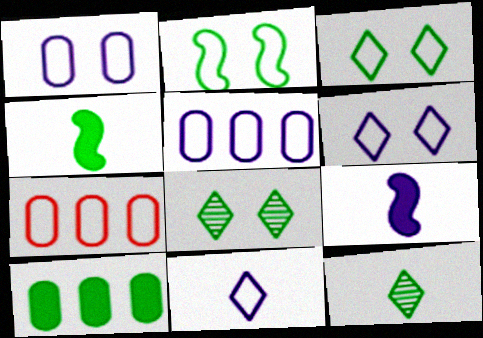[[2, 7, 11], 
[2, 10, 12], 
[7, 8, 9]]